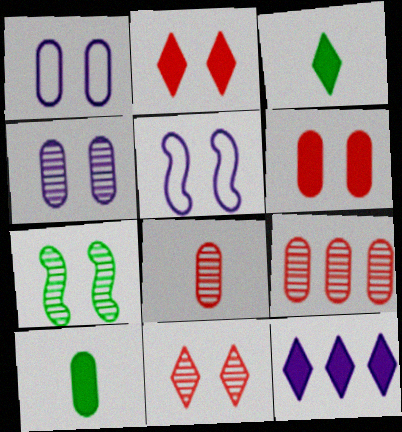[[1, 2, 7], 
[1, 9, 10], 
[2, 3, 12], 
[3, 5, 9], 
[4, 7, 11]]